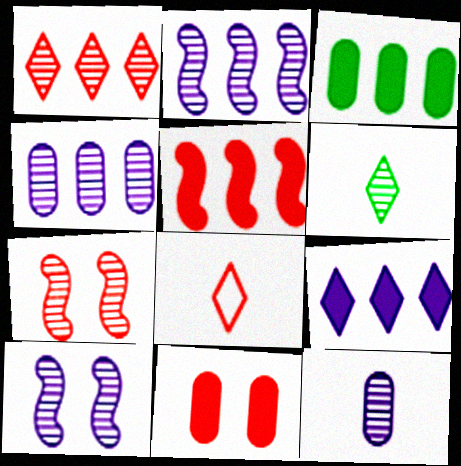[[3, 5, 9], 
[3, 8, 10], 
[4, 6, 7]]